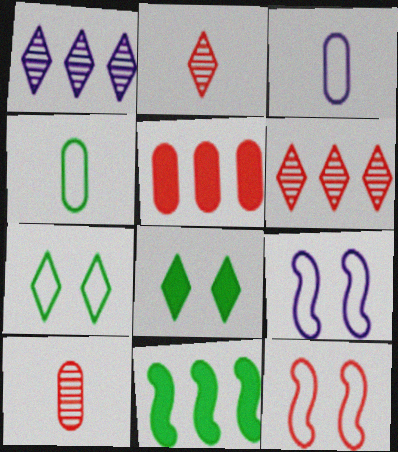[[2, 5, 12]]